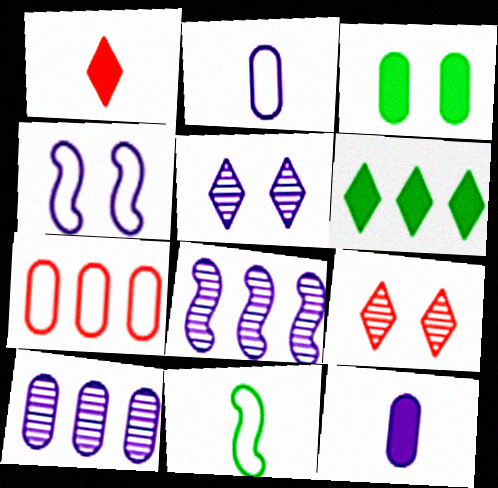[[3, 4, 9], 
[6, 7, 8]]